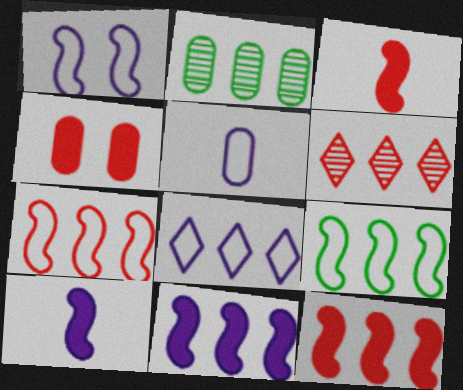[[1, 5, 8], 
[2, 4, 5], 
[2, 8, 12]]